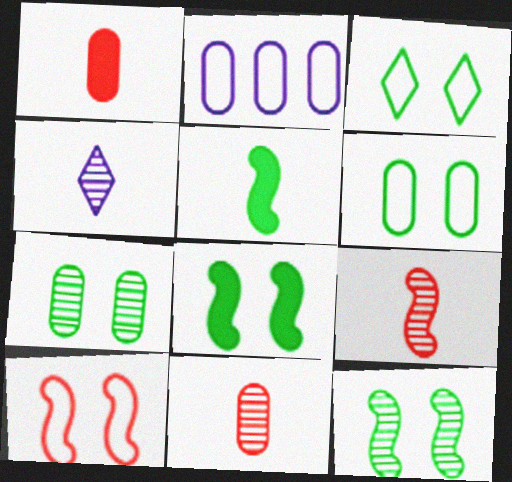[[1, 2, 7], 
[3, 7, 8]]